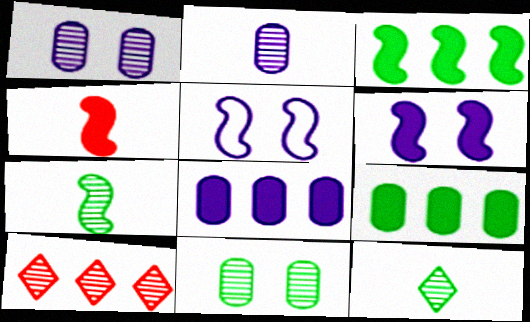[[1, 7, 10], 
[3, 4, 6]]